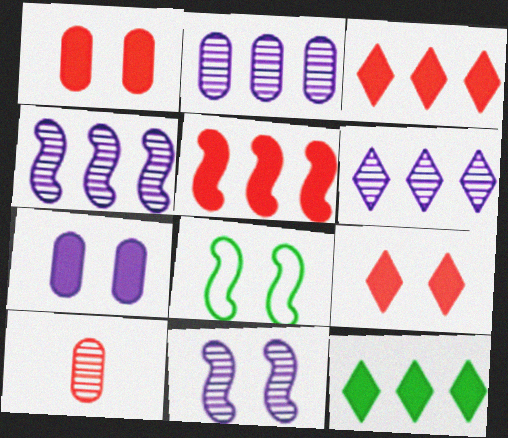[[2, 4, 6]]